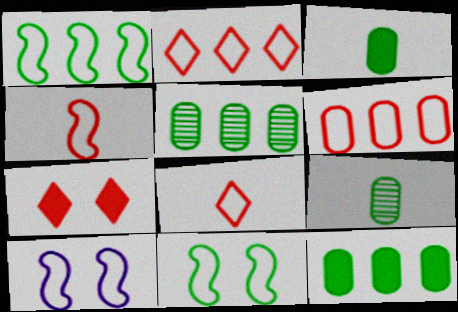[[1, 4, 10]]